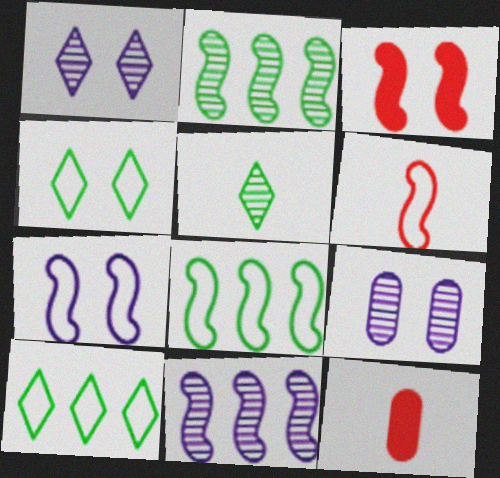[[1, 8, 12], 
[3, 4, 9], 
[4, 11, 12], 
[6, 7, 8]]